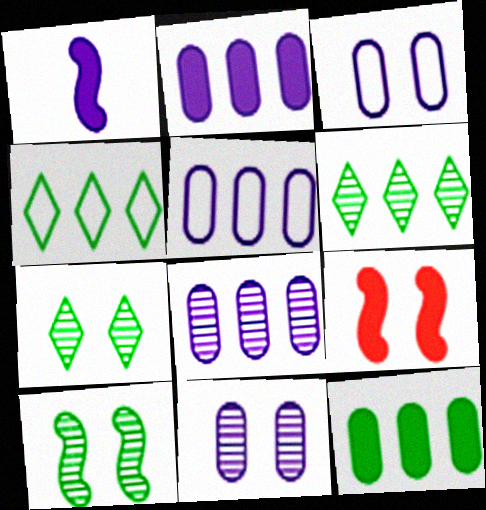[[2, 5, 8], 
[3, 7, 9]]